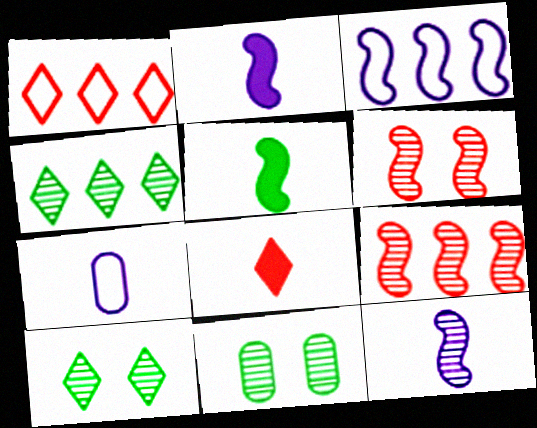[[1, 2, 11], 
[3, 5, 6], 
[3, 8, 11]]